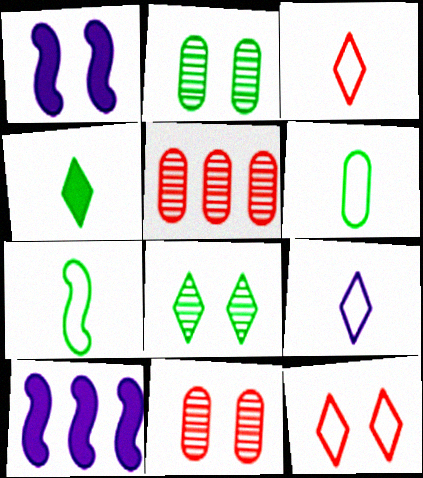[[1, 2, 12], 
[2, 3, 10]]